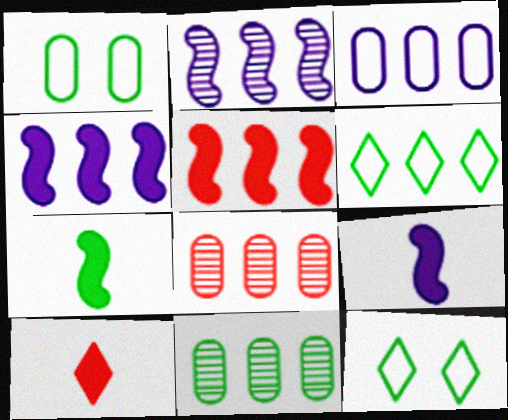[[1, 2, 10], 
[4, 6, 8], 
[7, 11, 12], 
[8, 9, 12]]